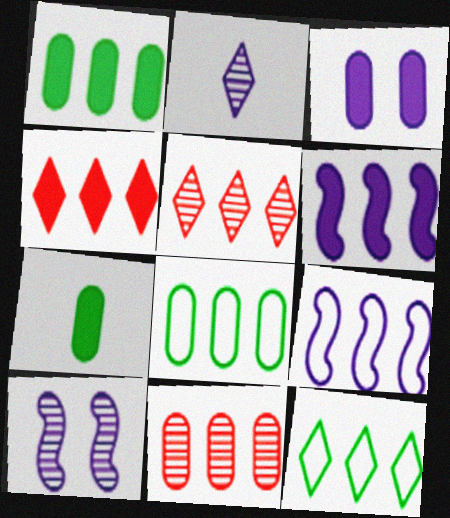[[1, 4, 6], 
[1, 5, 9], 
[2, 3, 9], 
[5, 6, 8], 
[6, 11, 12]]